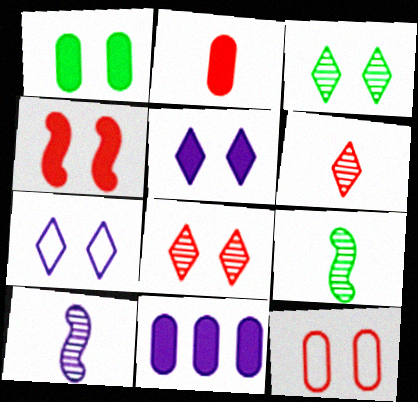[[1, 2, 11], 
[1, 4, 5], 
[4, 8, 12], 
[7, 10, 11]]